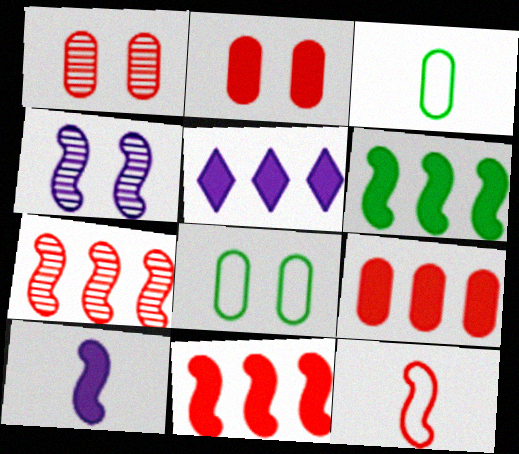[[4, 6, 12], 
[5, 6, 9]]